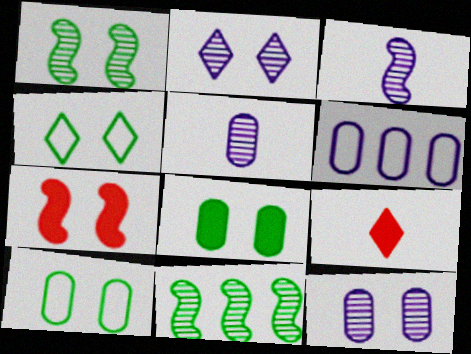[[1, 4, 8], 
[1, 6, 9], 
[2, 7, 10], 
[4, 7, 12]]